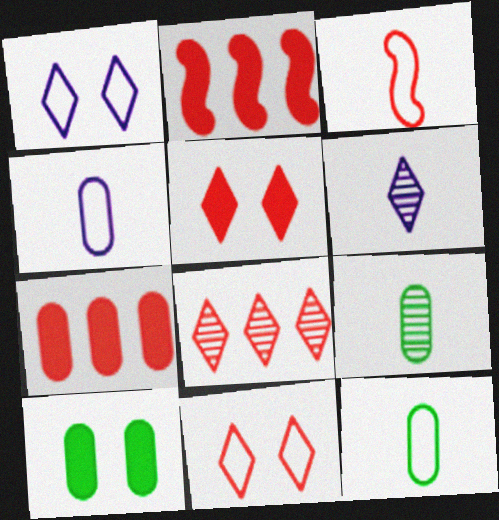[[1, 2, 9]]